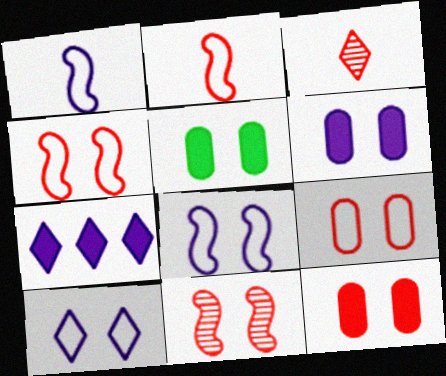[[5, 6, 12], 
[5, 10, 11]]